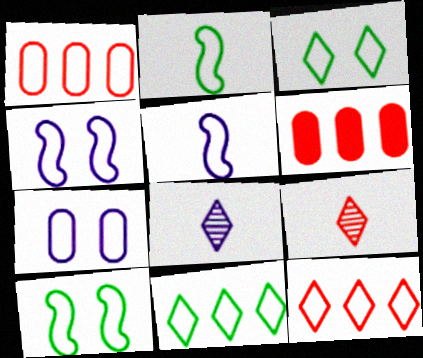[[1, 3, 5], 
[2, 7, 12], 
[6, 8, 10]]